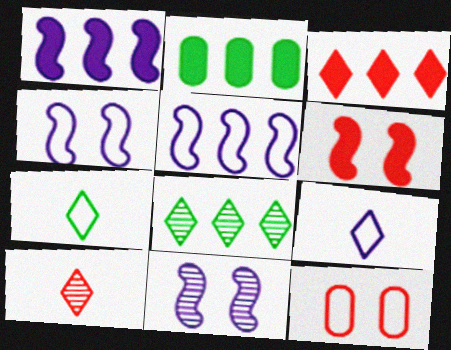[[1, 2, 3], 
[2, 4, 10], 
[5, 7, 12]]